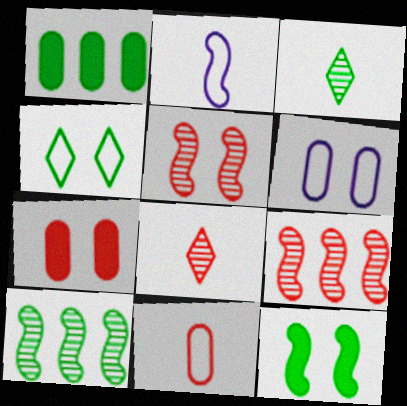[[2, 9, 12]]